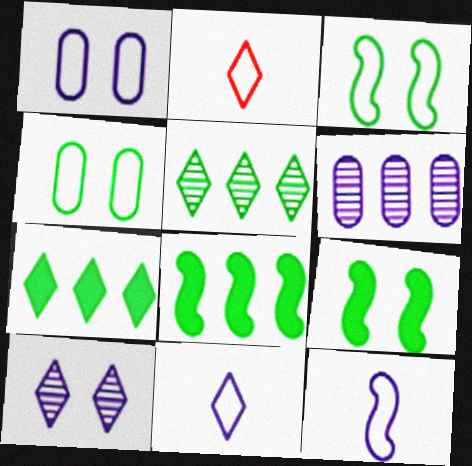[[2, 6, 9], 
[2, 7, 10]]